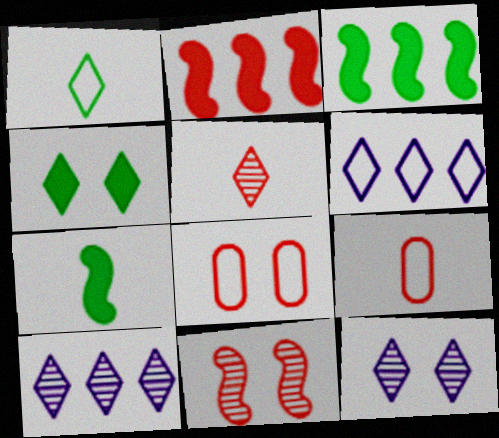[[2, 5, 8], 
[3, 9, 12], 
[4, 5, 6], 
[7, 8, 10]]